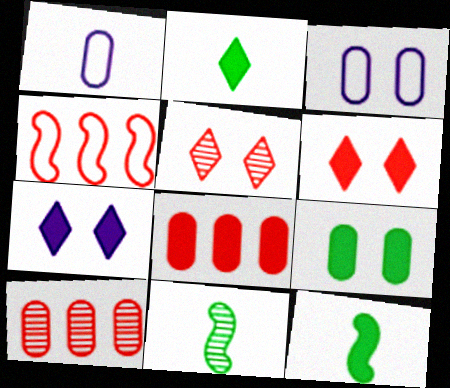[[1, 9, 10], 
[7, 8, 12]]